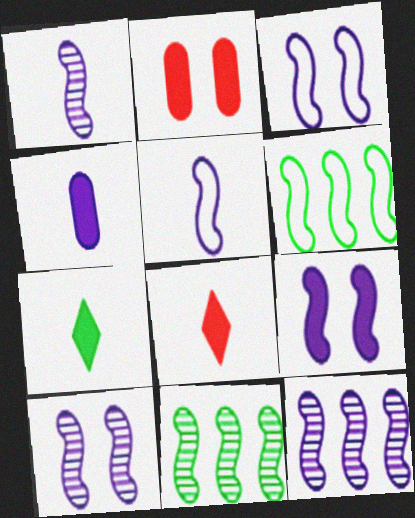[[1, 10, 12], 
[3, 9, 10], 
[5, 9, 12]]